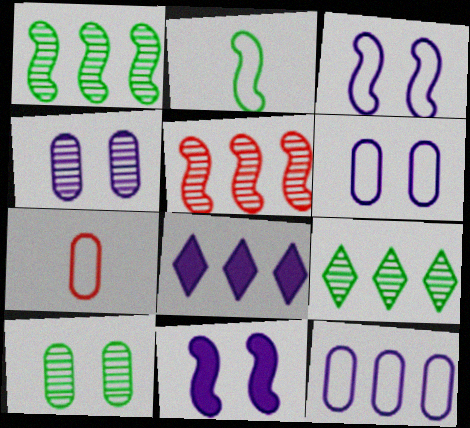[[2, 5, 11], 
[7, 9, 11]]